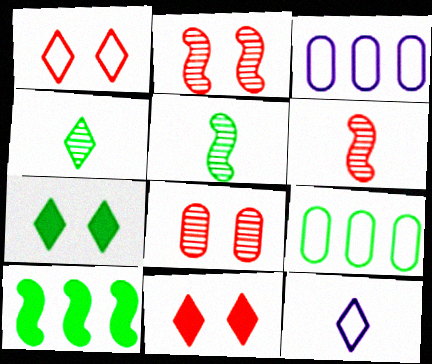[[3, 5, 11], 
[3, 6, 7], 
[5, 7, 9], 
[8, 10, 12]]